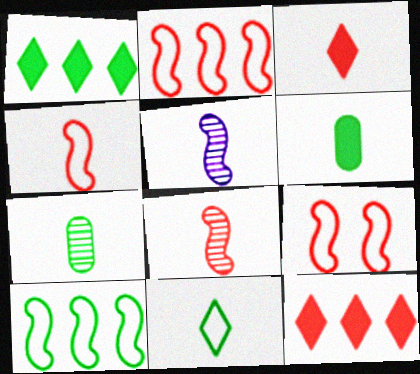[[2, 4, 9]]